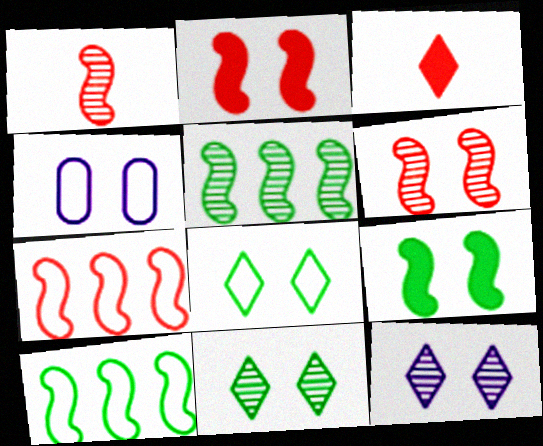[[1, 2, 7], 
[2, 4, 11], 
[3, 4, 5]]